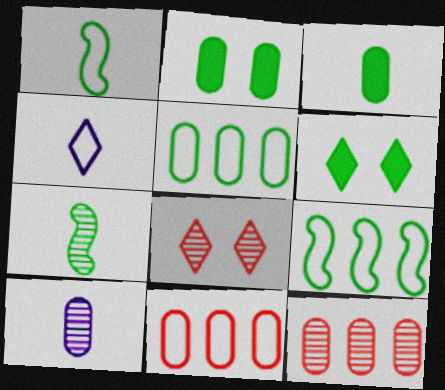[[2, 10, 11], 
[5, 6, 7]]